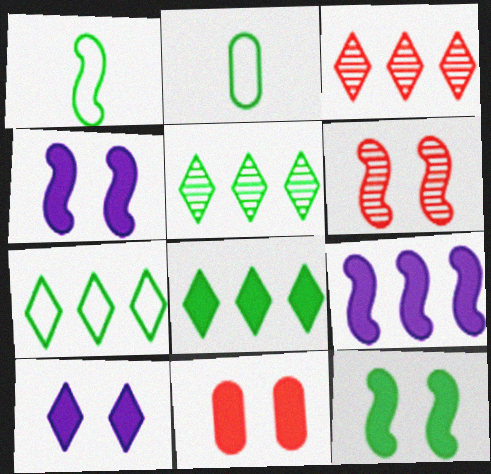[[1, 6, 9], 
[2, 3, 4], 
[2, 5, 12], 
[5, 7, 8], 
[10, 11, 12]]